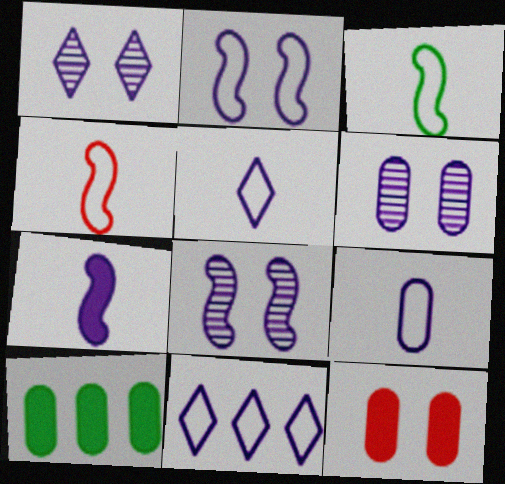[[1, 4, 10], 
[1, 6, 8], 
[2, 9, 11], 
[6, 7, 11]]